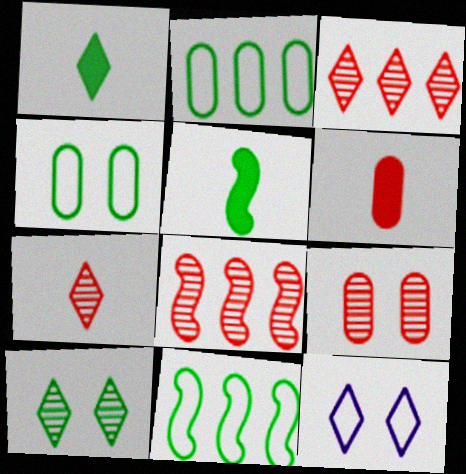[[1, 3, 12], 
[2, 5, 10], 
[7, 8, 9]]